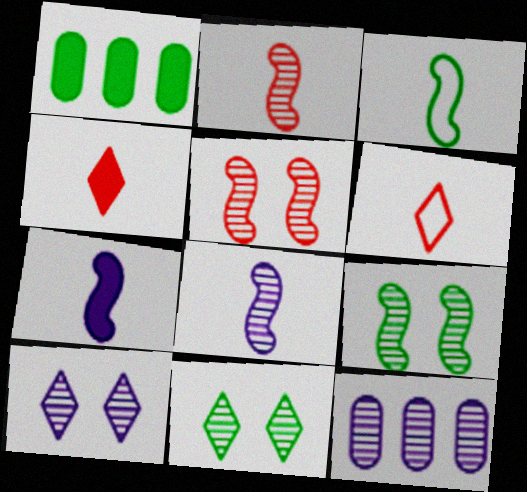[[1, 3, 11], 
[2, 3, 7], 
[2, 11, 12], 
[8, 10, 12]]